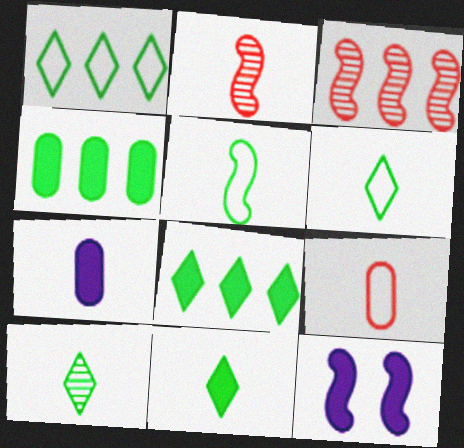[[2, 6, 7], 
[3, 5, 12], 
[6, 10, 11]]